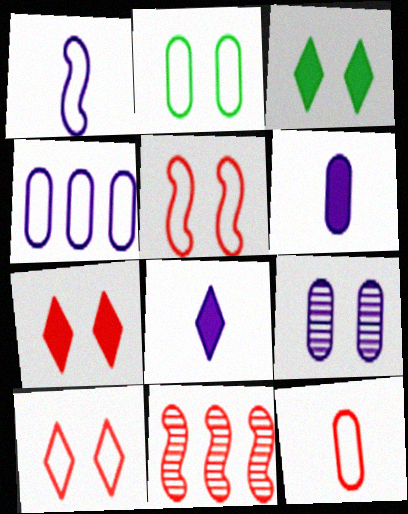[[2, 4, 12], 
[2, 8, 11], 
[3, 5, 9], 
[4, 6, 9], 
[7, 11, 12]]